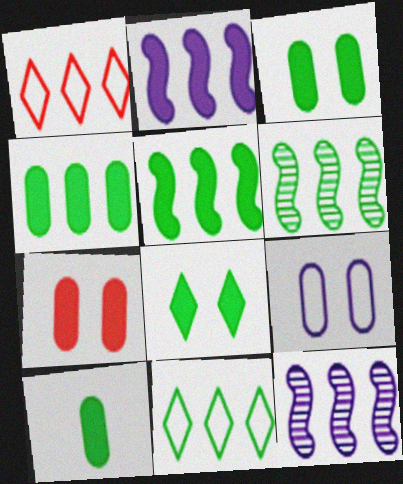[[1, 4, 12], 
[3, 4, 10], 
[4, 6, 11], 
[5, 8, 10]]